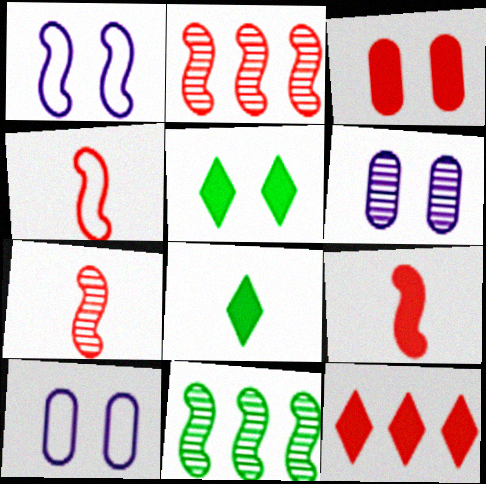[[1, 9, 11], 
[2, 8, 10], 
[3, 9, 12], 
[4, 7, 9]]